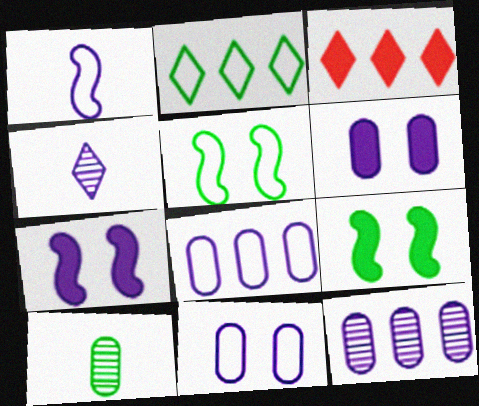[[2, 9, 10], 
[4, 7, 8]]